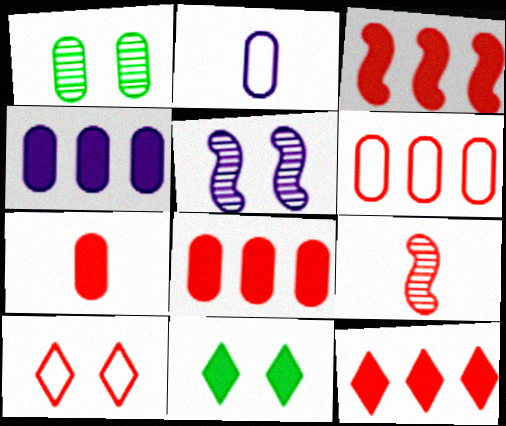[[1, 2, 8], 
[3, 8, 12], 
[8, 9, 10]]